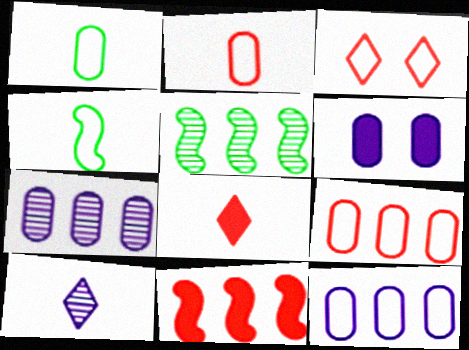[[3, 4, 12]]